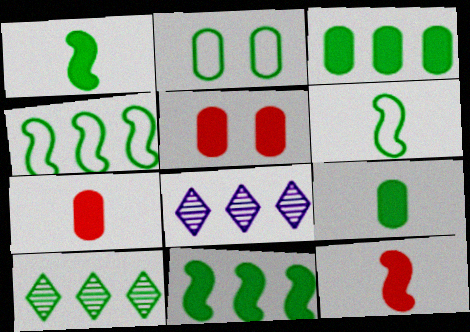[[1, 2, 10], 
[2, 8, 12], 
[3, 4, 10], 
[5, 6, 8]]